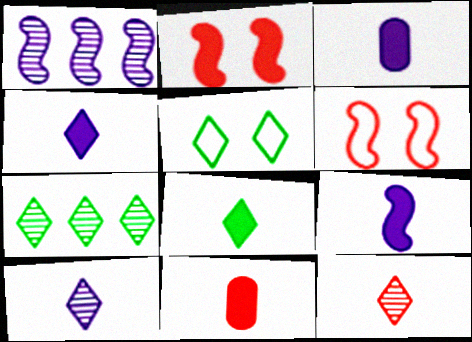[[1, 5, 11], 
[3, 4, 9], 
[3, 6, 7], 
[5, 7, 8], 
[8, 9, 11]]